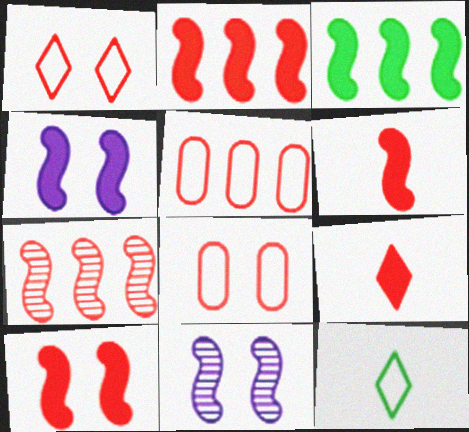[[2, 6, 10], 
[3, 4, 6], 
[7, 8, 9]]